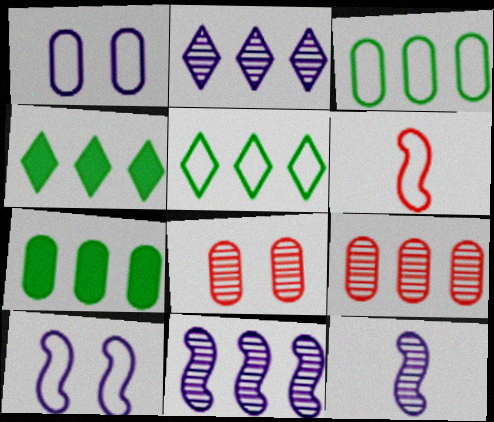[[1, 5, 6]]